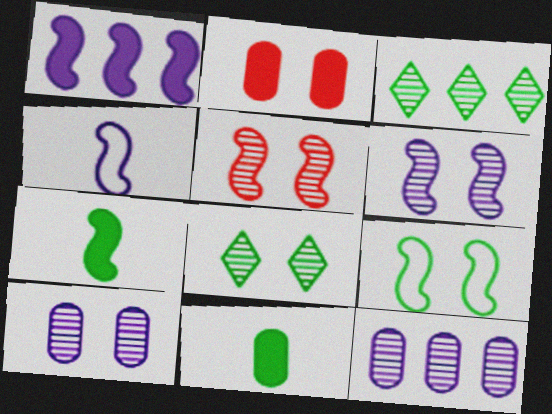[[1, 4, 6], 
[2, 3, 4], 
[3, 9, 11], 
[5, 8, 10]]